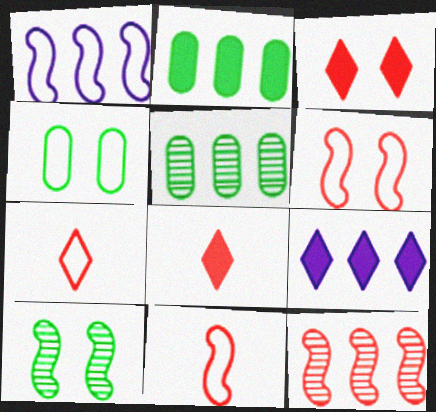[[1, 4, 7]]